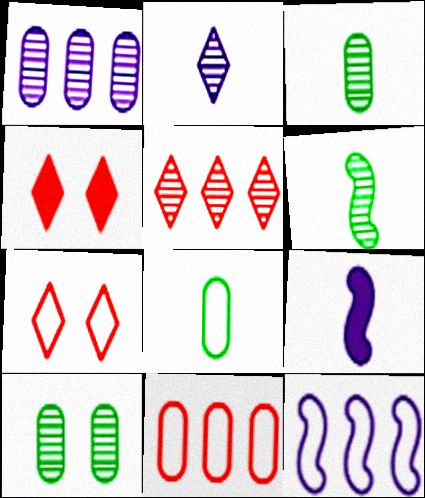[[3, 4, 12], 
[7, 8, 12]]